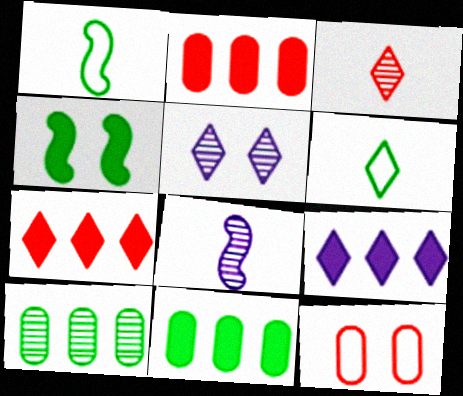[[1, 2, 5], 
[4, 5, 12], 
[4, 6, 10], 
[5, 6, 7]]